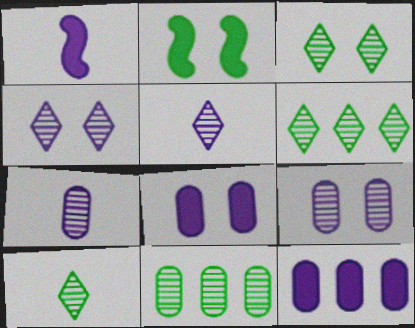[[3, 6, 10]]